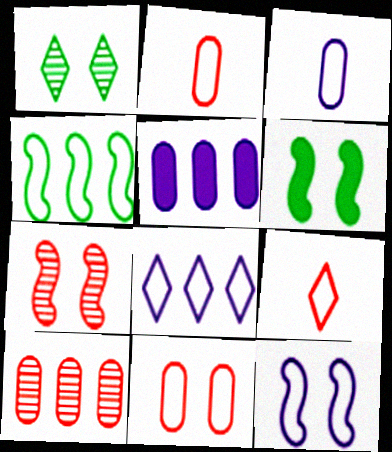[[3, 8, 12], 
[6, 7, 12]]